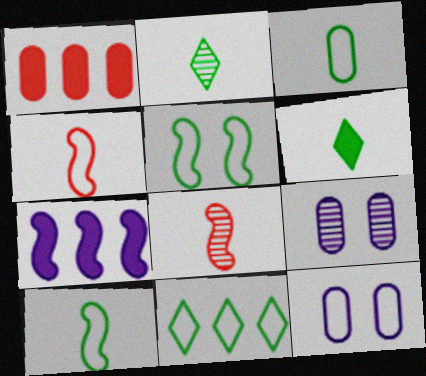[[1, 3, 9], 
[3, 5, 11], 
[4, 11, 12], 
[5, 7, 8]]